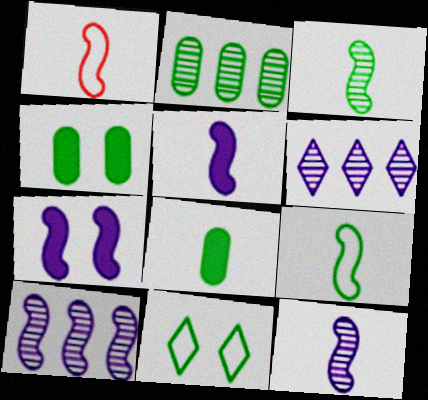[[1, 3, 5], 
[1, 4, 6]]